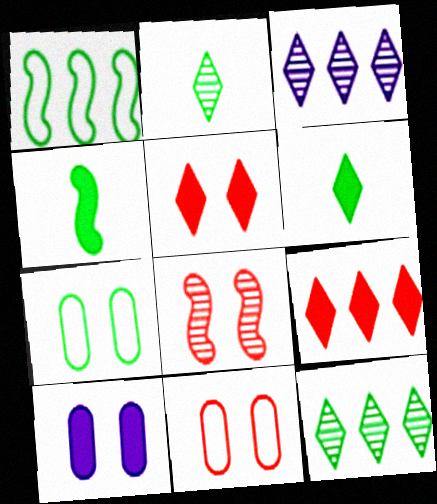[[3, 4, 11], 
[4, 7, 12], 
[4, 9, 10], 
[5, 8, 11]]